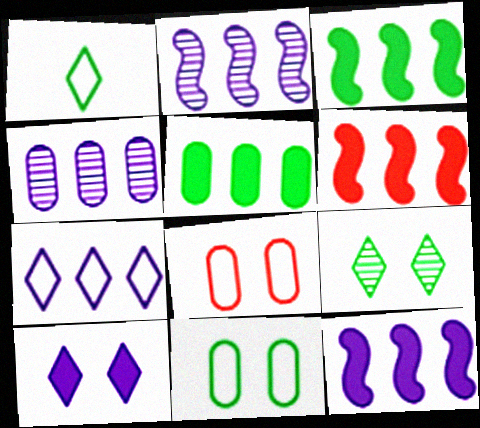[[3, 6, 12], 
[4, 7, 12]]